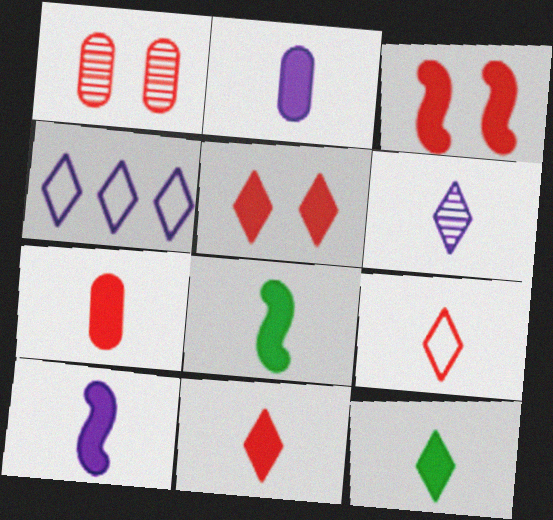[[1, 4, 8], 
[2, 8, 11], 
[6, 9, 12], 
[7, 10, 12]]